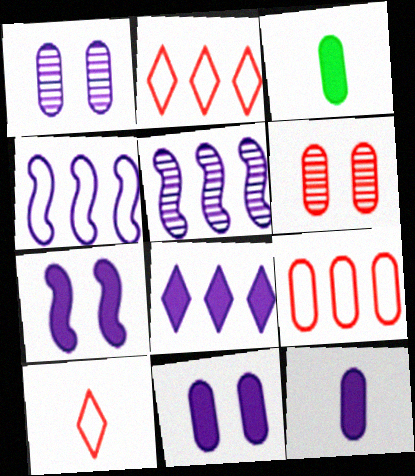[[1, 3, 9], 
[7, 8, 12]]